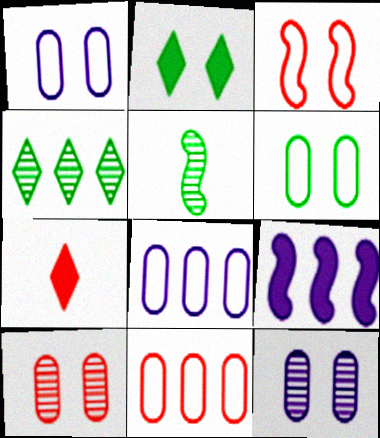[[2, 3, 12], 
[3, 5, 9], 
[4, 9, 11]]